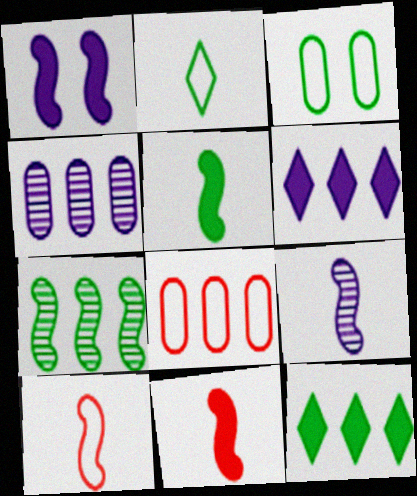[[1, 7, 10], 
[5, 9, 10], 
[6, 7, 8]]